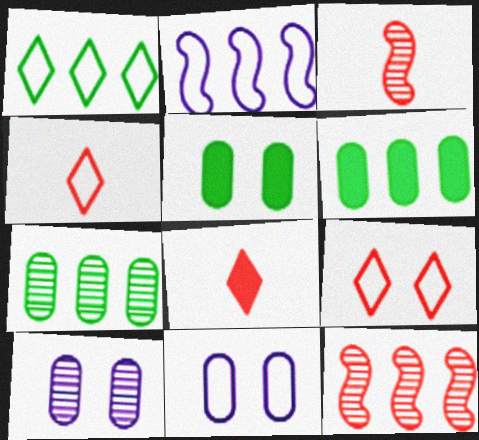[]